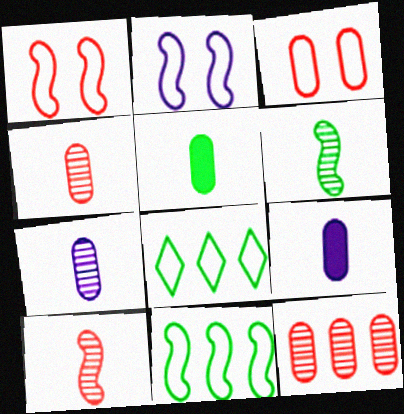[]